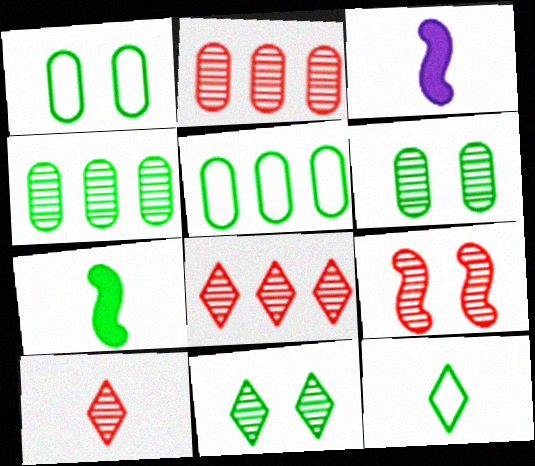[[1, 3, 8], 
[2, 9, 10], 
[5, 7, 11]]